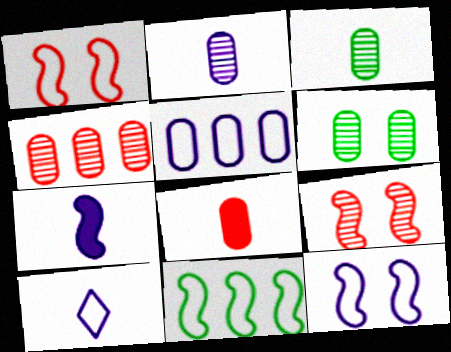[[2, 4, 6], 
[2, 7, 10], 
[5, 6, 8], 
[5, 10, 12], 
[7, 9, 11]]